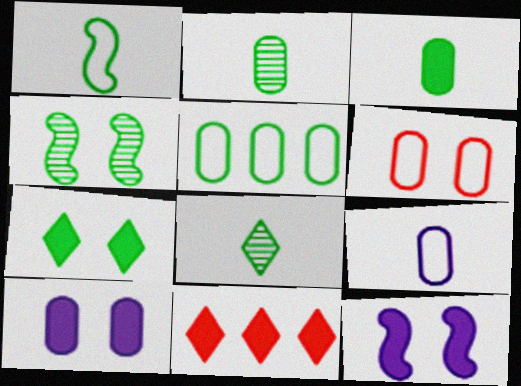[[1, 3, 8], 
[3, 11, 12], 
[4, 9, 11], 
[5, 6, 9]]